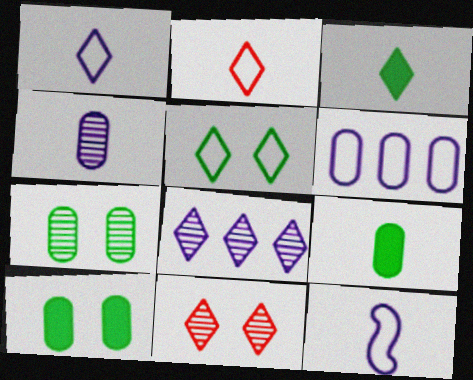[]